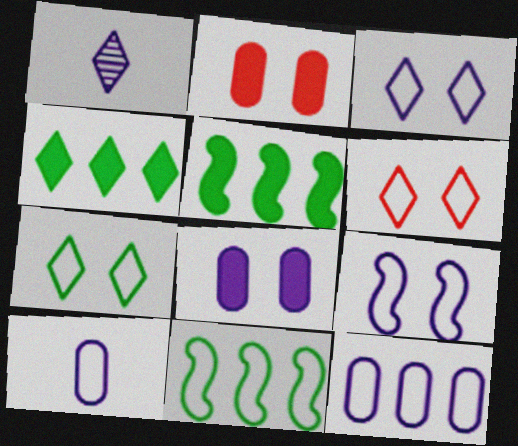[[1, 2, 11], 
[1, 4, 6], 
[3, 6, 7], 
[6, 10, 11]]